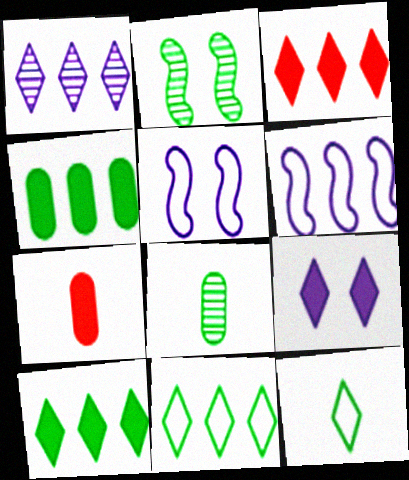[[1, 3, 11], 
[2, 4, 12], 
[3, 5, 8]]